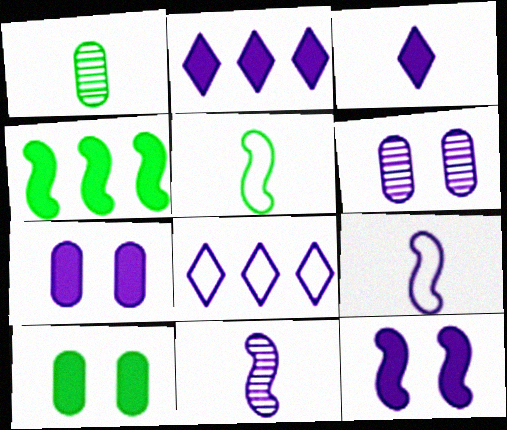[[2, 6, 9], 
[7, 8, 11]]